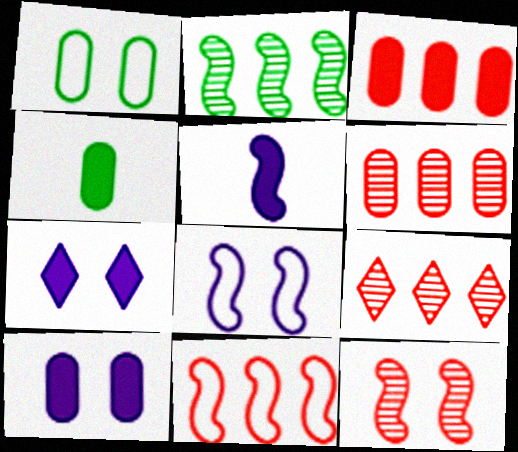[[1, 5, 9], 
[1, 7, 12], 
[3, 4, 10], 
[3, 9, 11], 
[4, 8, 9]]